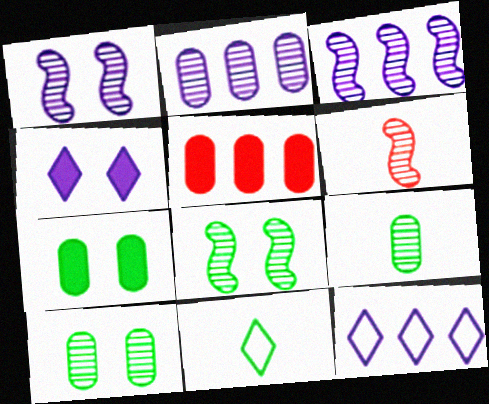[[1, 5, 11], 
[3, 6, 8], 
[6, 7, 12]]